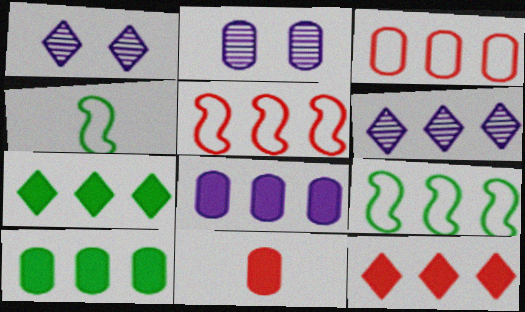[[1, 9, 11], 
[2, 4, 12], 
[5, 6, 10]]